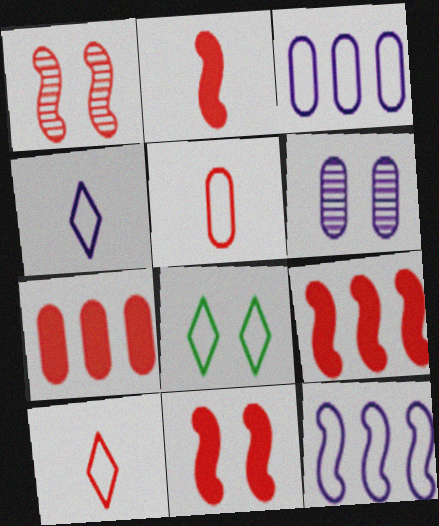[[1, 7, 10], 
[2, 9, 11], 
[5, 8, 12], 
[6, 8, 11]]